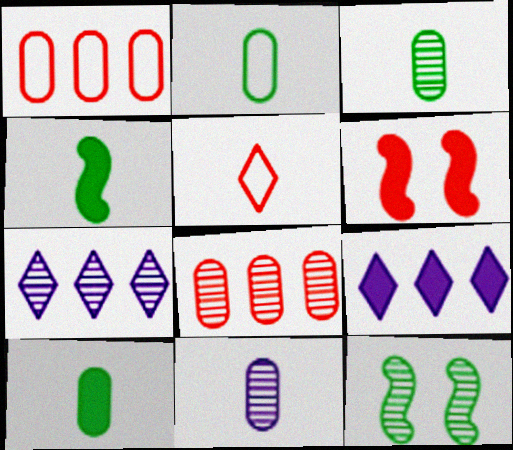[[2, 3, 10], 
[2, 6, 7], 
[4, 5, 11], 
[5, 6, 8], 
[6, 9, 10]]